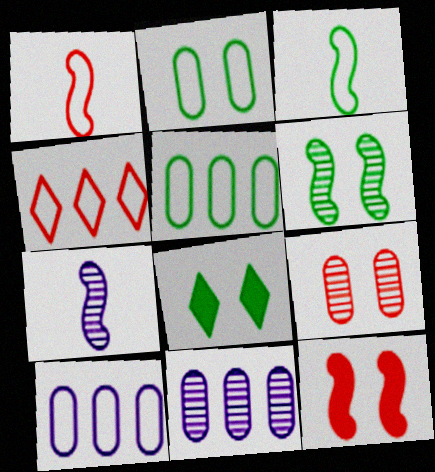[[1, 8, 11], 
[2, 6, 8]]